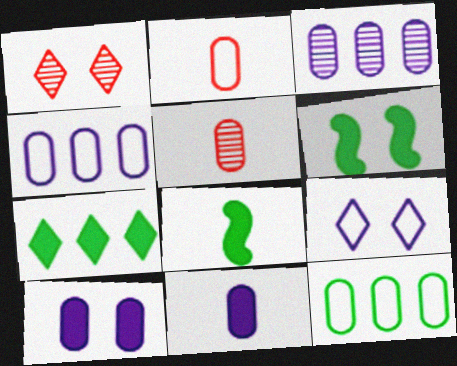[[1, 4, 8], 
[5, 10, 12]]